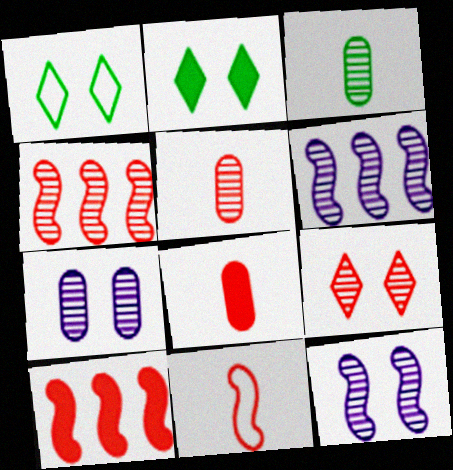[[1, 6, 8], 
[3, 6, 9], 
[4, 5, 9]]